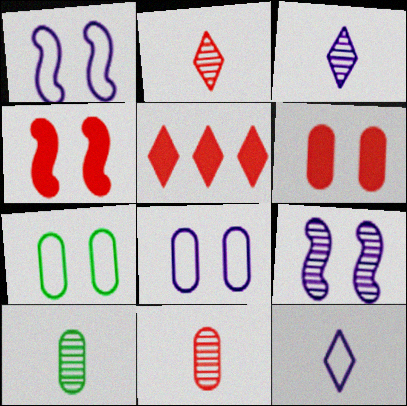[[1, 5, 10]]